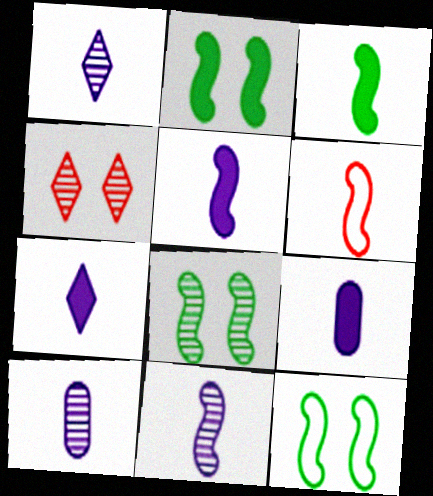[[1, 10, 11], 
[2, 8, 12], 
[3, 6, 11], 
[5, 7, 9]]